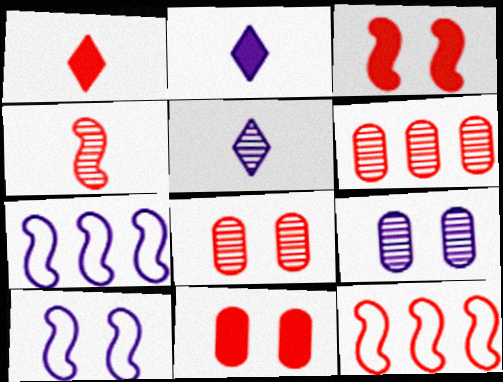[[1, 8, 12], 
[2, 7, 9], 
[3, 4, 12]]